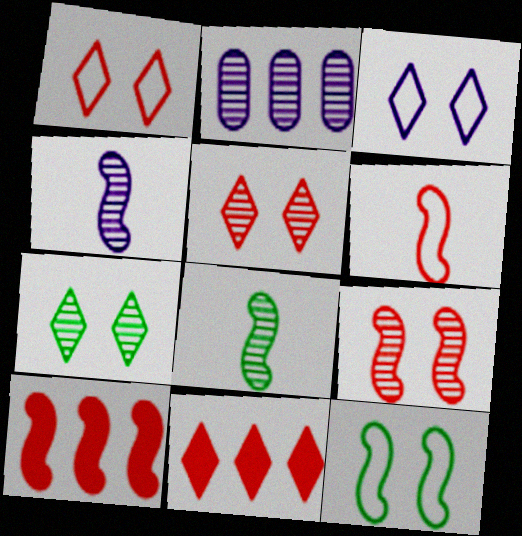[[2, 5, 8], 
[4, 10, 12], 
[6, 9, 10]]